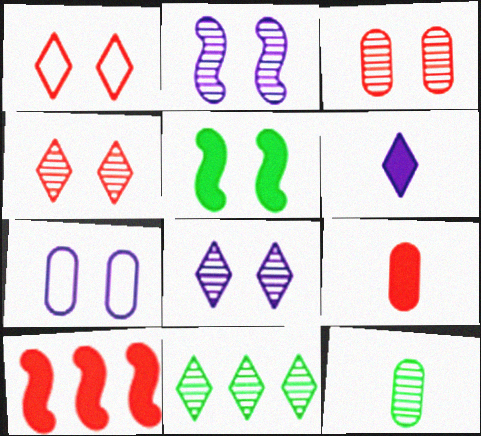[[1, 6, 11], 
[4, 5, 7]]